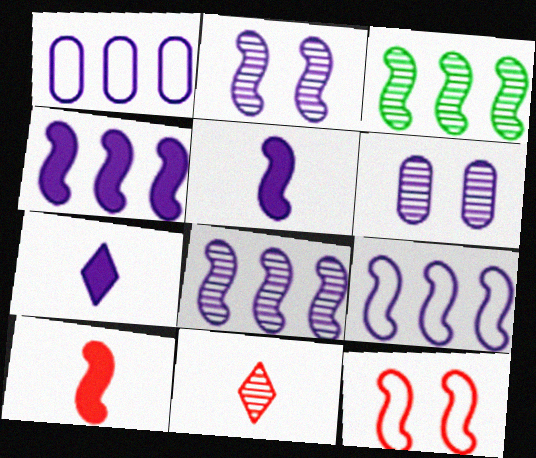[[1, 2, 7], 
[2, 5, 9], 
[3, 5, 12], 
[3, 6, 11], 
[4, 8, 9], 
[6, 7, 9]]